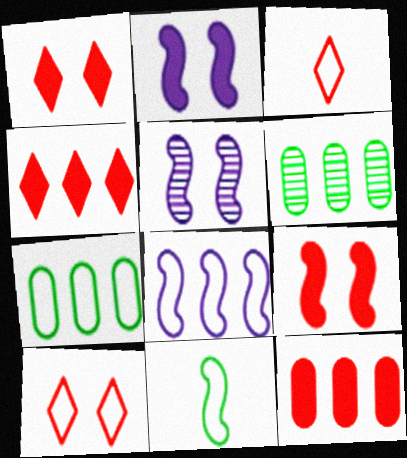[[2, 3, 6], 
[4, 6, 8]]